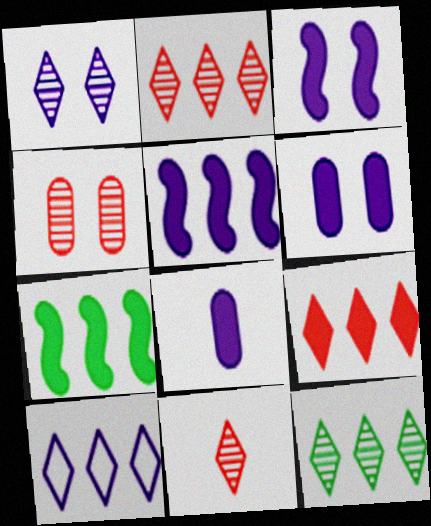[[1, 11, 12], 
[9, 10, 12]]